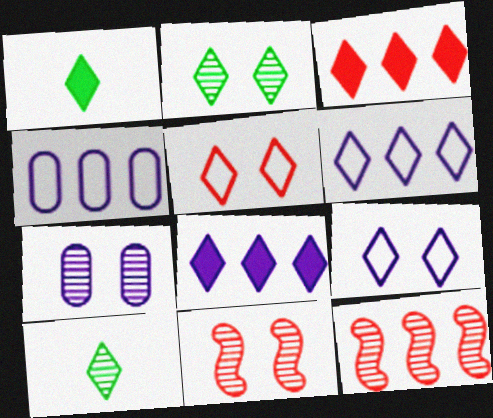[[1, 4, 11], 
[2, 7, 11], 
[3, 9, 10], 
[5, 8, 10], 
[7, 10, 12]]